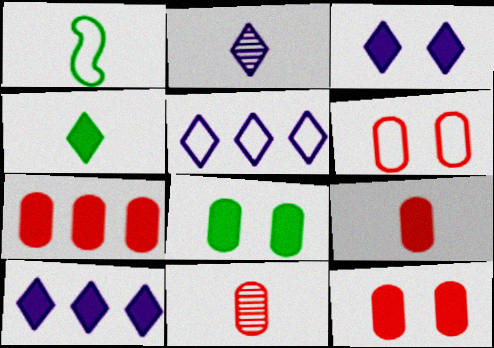[[1, 2, 9], 
[1, 5, 6], 
[2, 3, 5], 
[6, 7, 11], 
[7, 9, 12]]